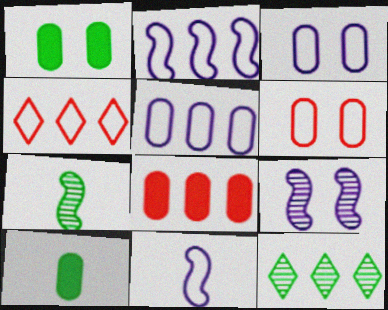[[2, 8, 12], 
[4, 9, 10]]